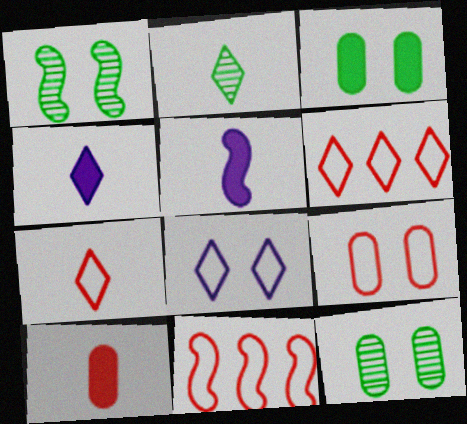[[1, 5, 11], 
[2, 4, 7], 
[4, 11, 12], 
[5, 6, 12], 
[7, 9, 11]]